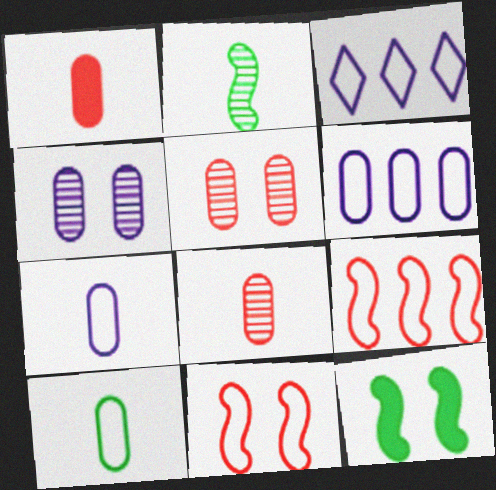[[3, 8, 12], 
[3, 10, 11]]